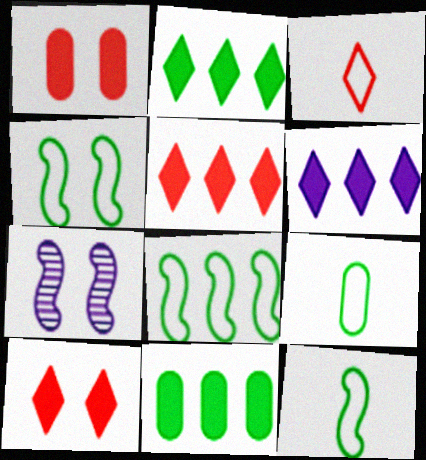[[2, 5, 6], 
[3, 7, 11], 
[4, 8, 12], 
[5, 7, 9]]